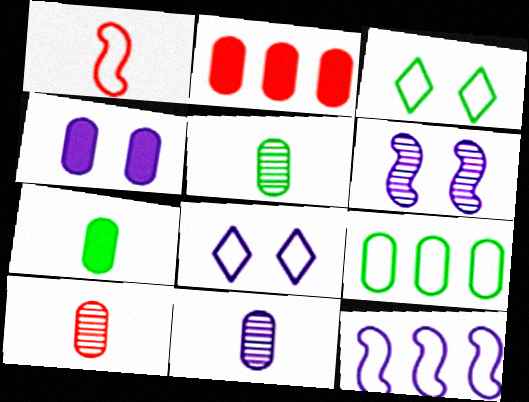[[1, 8, 9], 
[2, 4, 7], 
[4, 6, 8], 
[4, 9, 10], 
[5, 10, 11]]